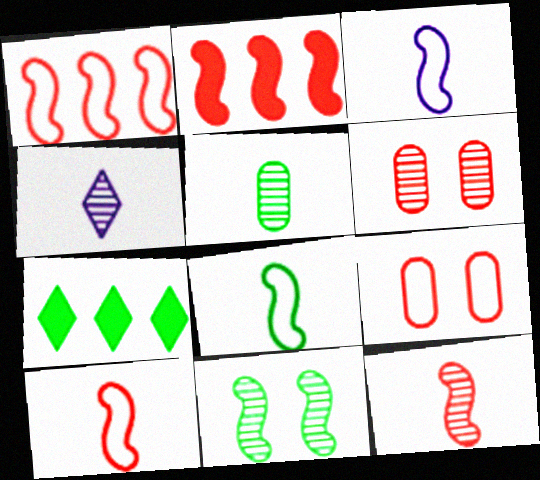[[2, 3, 11], 
[3, 6, 7], 
[3, 8, 10], 
[4, 5, 12]]